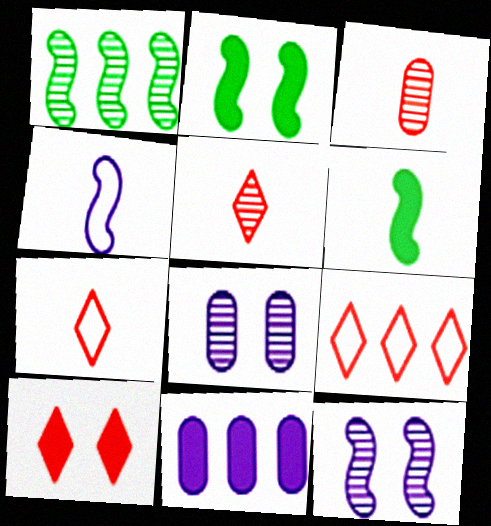[[1, 5, 8], 
[1, 9, 11], 
[5, 9, 10], 
[6, 8, 9], 
[6, 10, 11]]